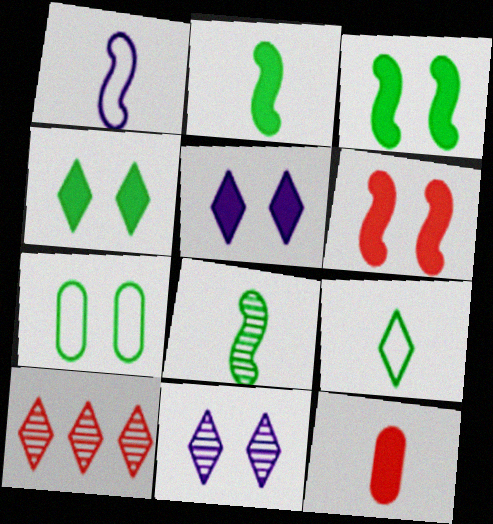[[5, 9, 10], 
[6, 7, 11]]